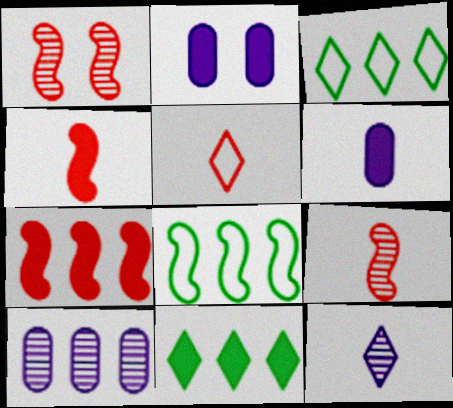[[1, 3, 6], 
[2, 3, 9], 
[2, 4, 11], 
[3, 7, 10]]